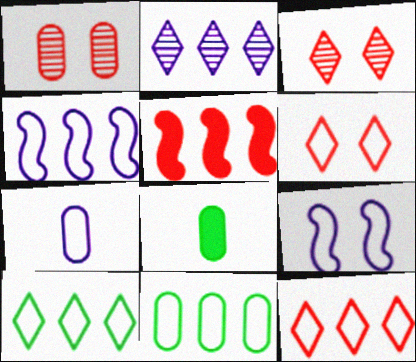[[2, 5, 11], 
[3, 4, 8], 
[4, 11, 12]]